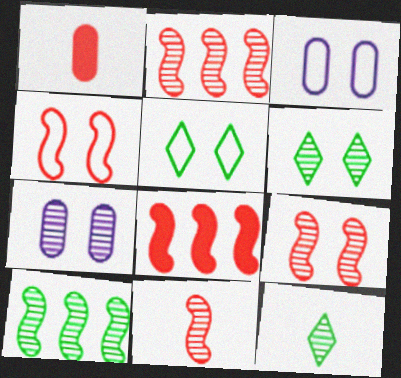[[2, 7, 12], 
[2, 9, 11], 
[3, 4, 5], 
[3, 8, 12], 
[4, 8, 11], 
[6, 7, 9]]